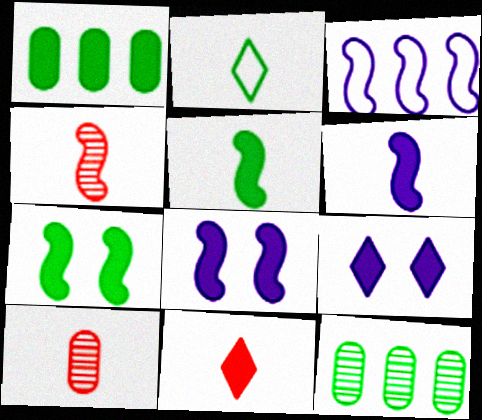[[1, 8, 11], 
[2, 6, 10], 
[2, 7, 12], 
[3, 4, 7]]